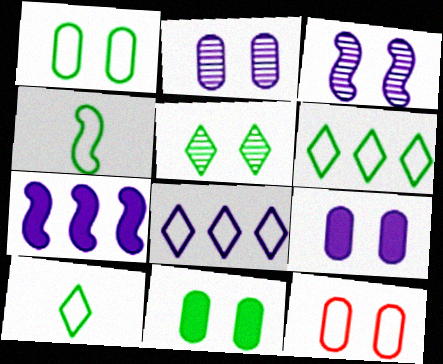[[1, 4, 6], 
[2, 11, 12], 
[4, 8, 12]]